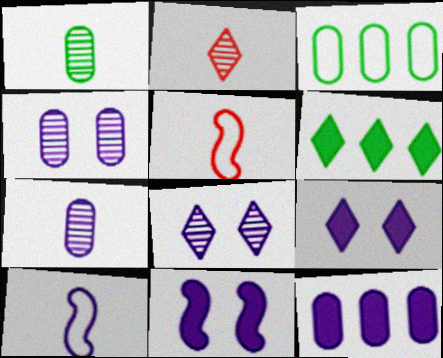[[2, 3, 11], 
[4, 5, 6], 
[8, 10, 12]]